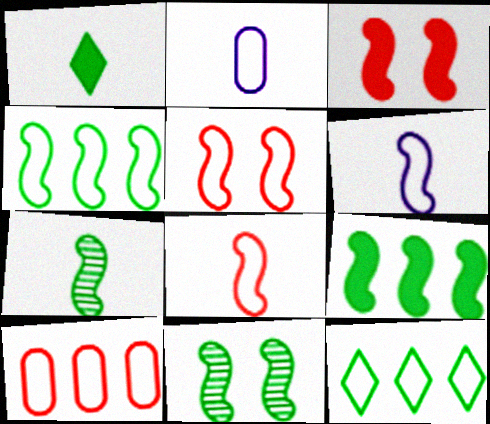[[2, 5, 12], 
[4, 5, 6]]